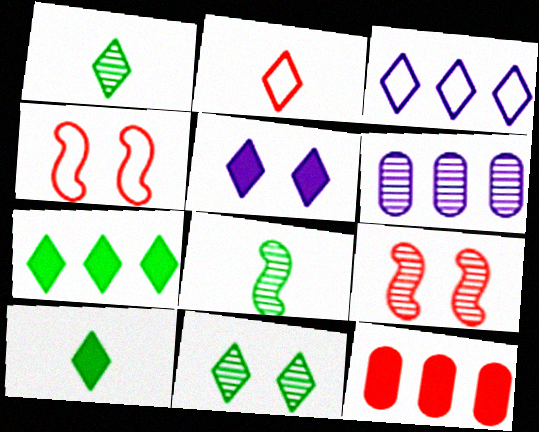[[1, 6, 9], 
[2, 9, 12], 
[4, 6, 10]]